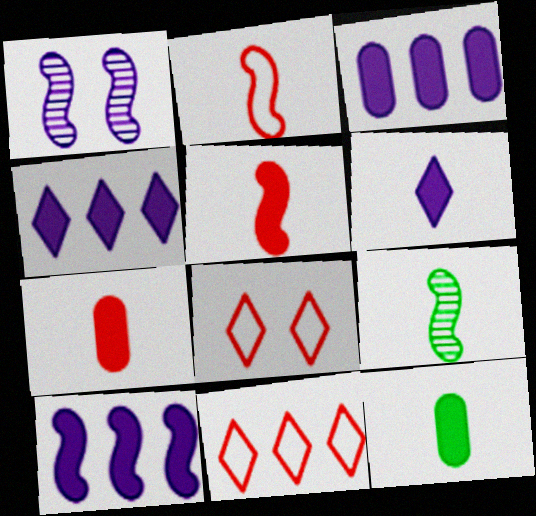[[1, 11, 12], 
[3, 4, 10], 
[3, 8, 9], 
[5, 6, 12]]